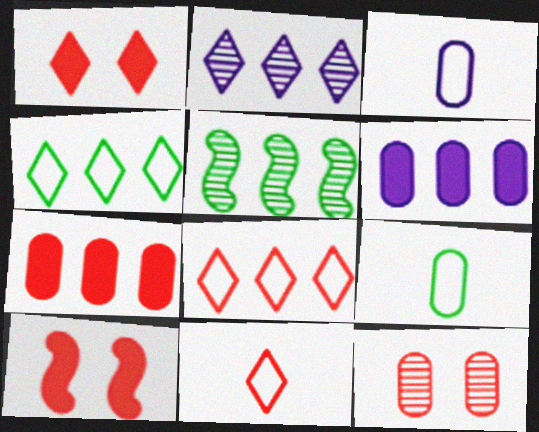[[1, 3, 5], 
[2, 9, 10], 
[5, 6, 8], 
[6, 9, 12]]